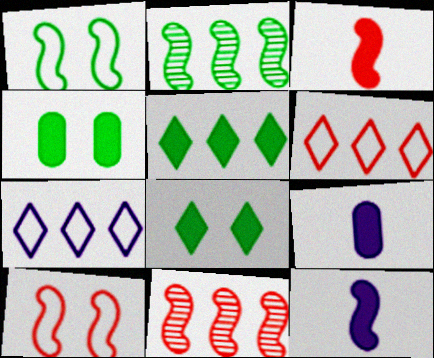[[1, 11, 12], 
[2, 10, 12], 
[3, 10, 11]]